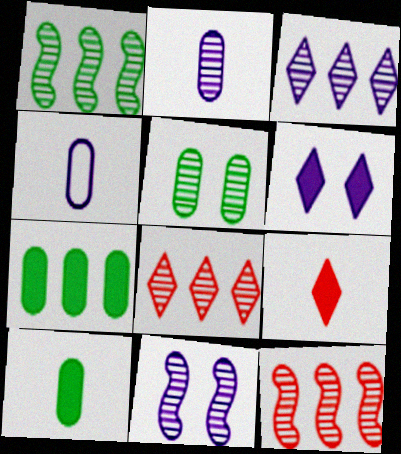[[2, 3, 11]]